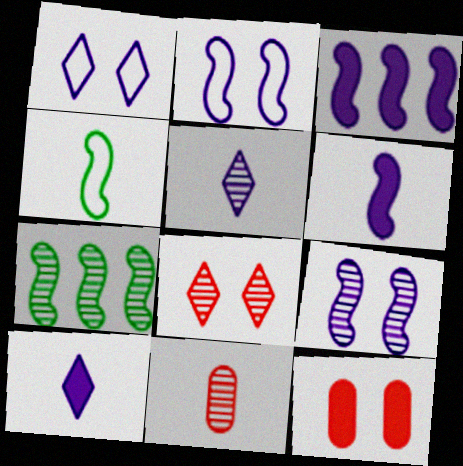[[4, 10, 11]]